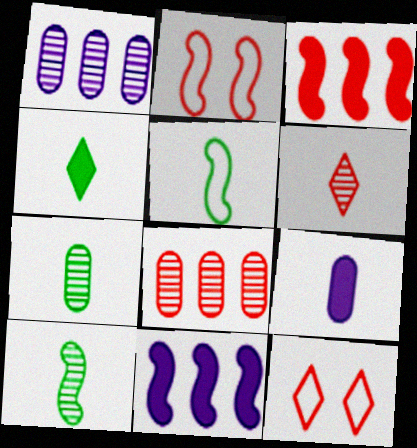[[1, 2, 4], 
[2, 10, 11], 
[4, 5, 7], 
[5, 6, 9], 
[7, 11, 12]]